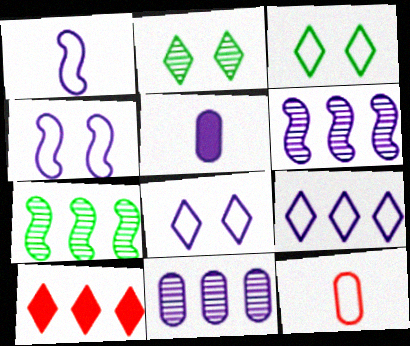[[5, 6, 8]]